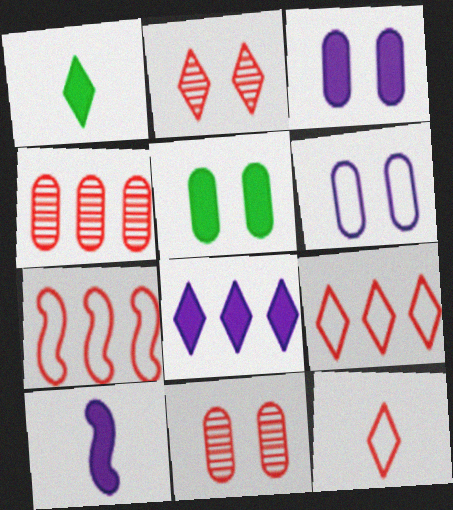[[3, 8, 10], 
[5, 6, 11]]